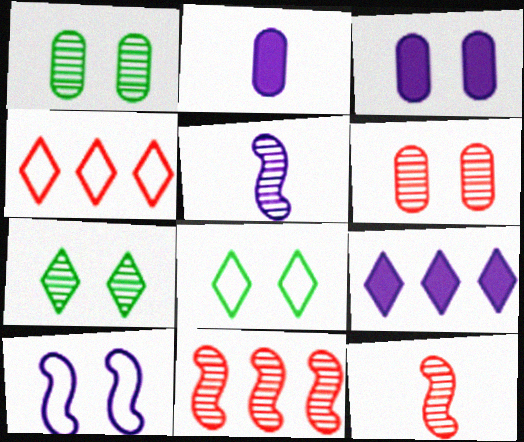[[2, 8, 11]]